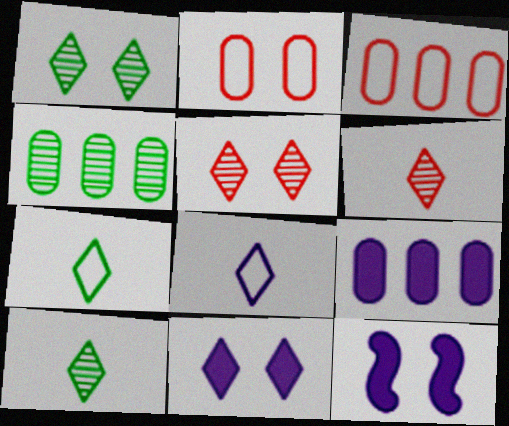[[1, 2, 12], 
[3, 4, 9], 
[3, 10, 12]]